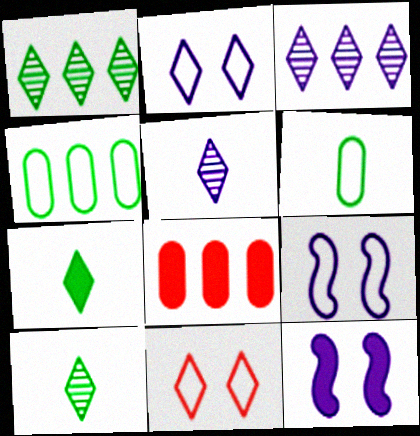[[3, 7, 11], 
[7, 8, 12], 
[8, 9, 10]]